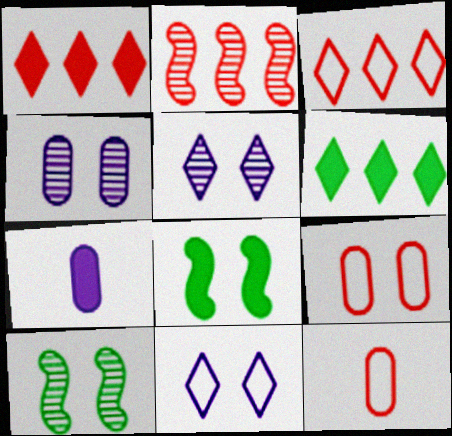[[1, 7, 8], 
[3, 7, 10], 
[5, 8, 9]]